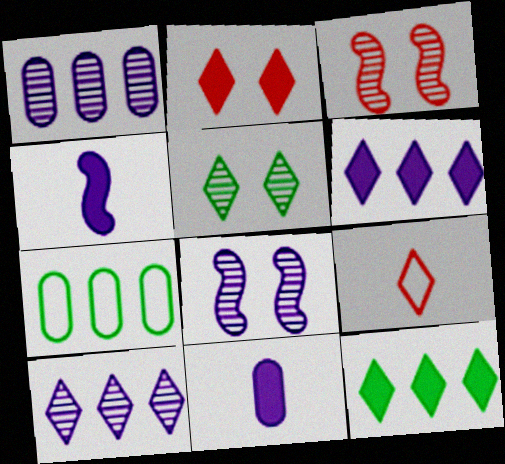[[5, 6, 9]]